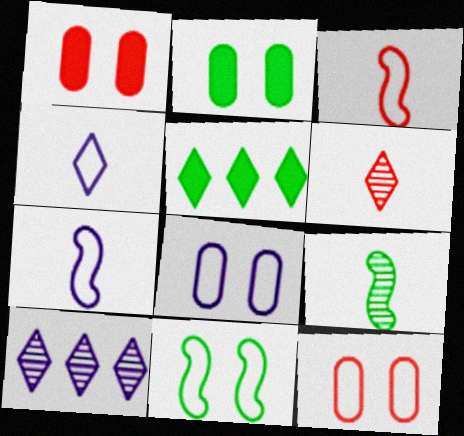[[2, 3, 10]]